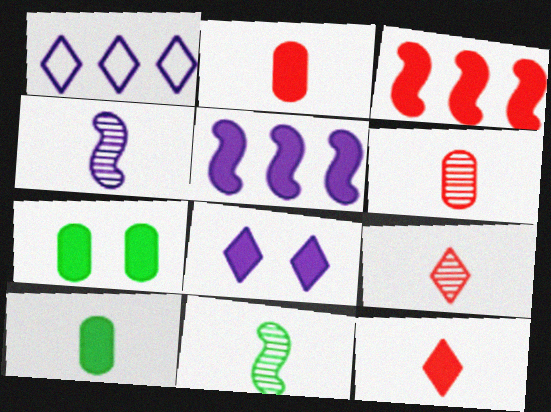[[3, 8, 10], 
[5, 7, 12]]